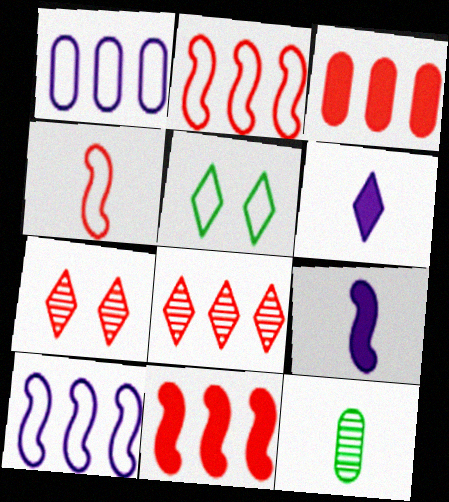[[1, 4, 5], 
[2, 3, 8], 
[3, 4, 7], 
[4, 6, 12], 
[5, 6, 8]]